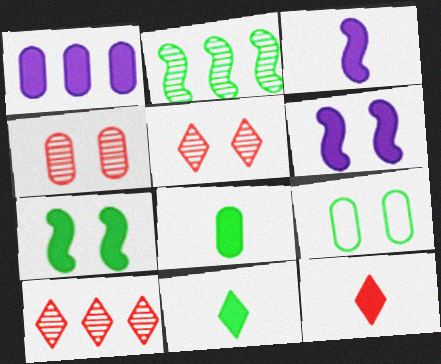[[1, 7, 12], 
[2, 9, 11], 
[3, 8, 12], 
[3, 9, 10], 
[5, 6, 9]]